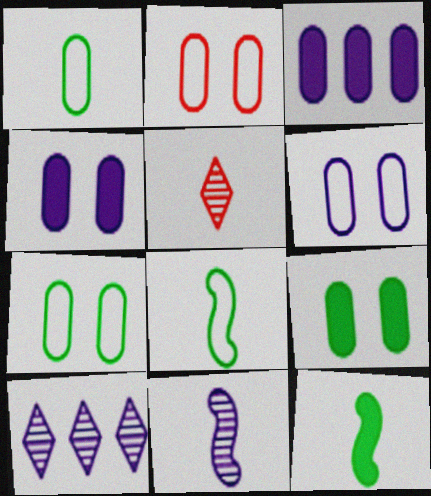[[2, 6, 7], 
[2, 10, 12]]